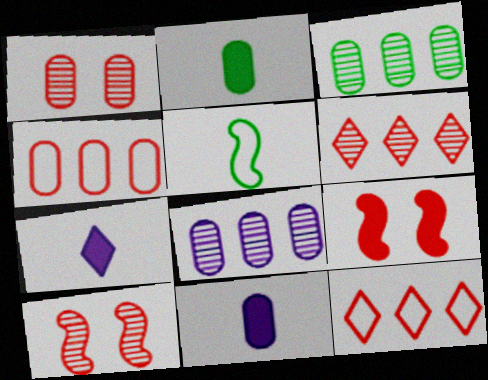[]